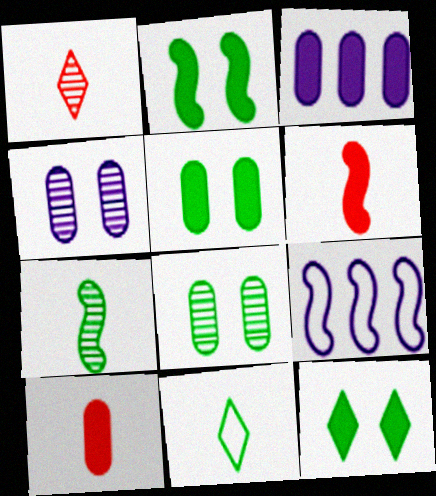[[1, 5, 9], 
[2, 5, 12], 
[3, 5, 10], 
[3, 6, 12]]